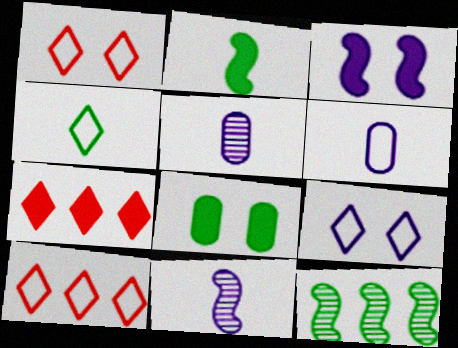[[4, 8, 12], 
[4, 9, 10], 
[8, 10, 11]]